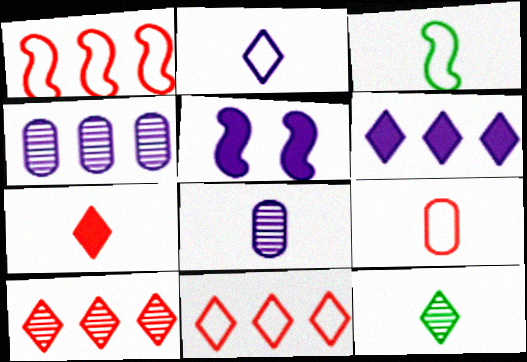[[2, 3, 9], 
[2, 4, 5], 
[2, 7, 12], 
[3, 7, 8]]